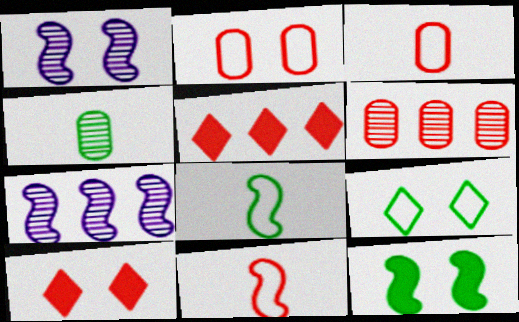[[6, 10, 11], 
[7, 11, 12]]